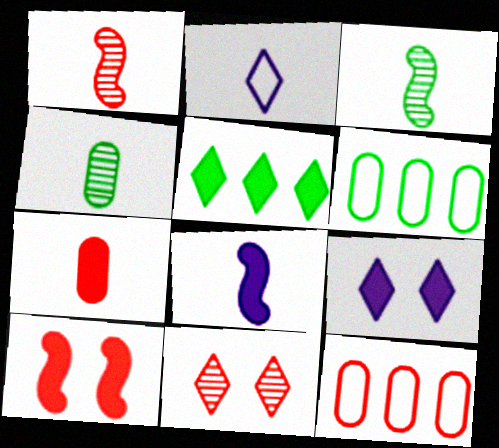[[1, 6, 9], 
[2, 3, 7], 
[2, 5, 11], 
[3, 9, 12], 
[6, 8, 11]]